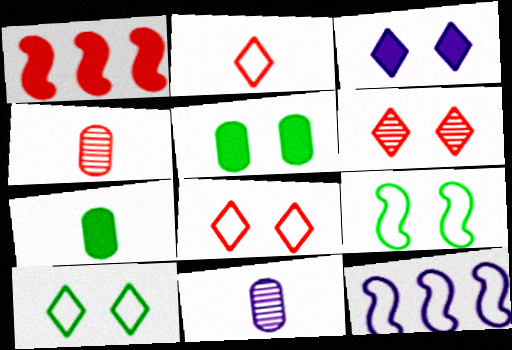[[1, 3, 7], 
[1, 4, 8], 
[1, 10, 11], 
[3, 6, 10], 
[3, 11, 12], 
[6, 7, 12]]